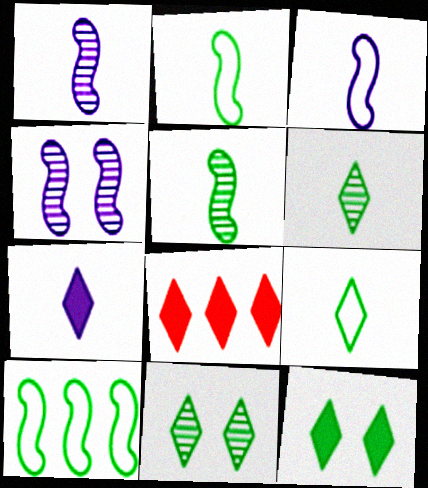[[7, 8, 12]]